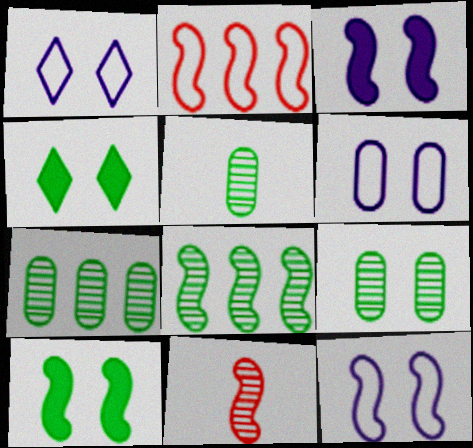[[1, 6, 12], 
[5, 7, 9]]